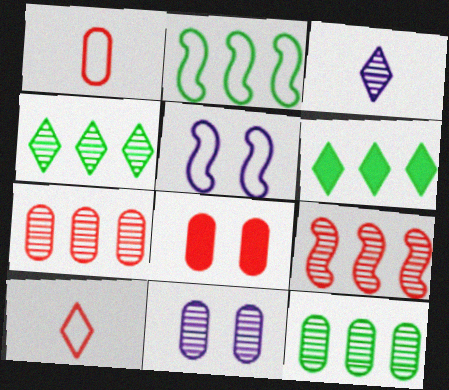[[1, 7, 8], 
[2, 3, 8], 
[2, 6, 12], 
[8, 9, 10]]